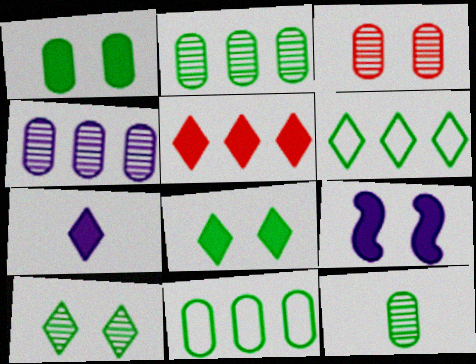[[1, 11, 12], 
[3, 4, 12], 
[5, 7, 8]]